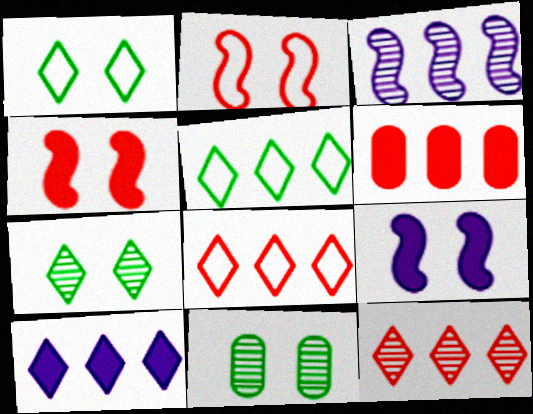[[3, 5, 6], 
[5, 10, 12]]